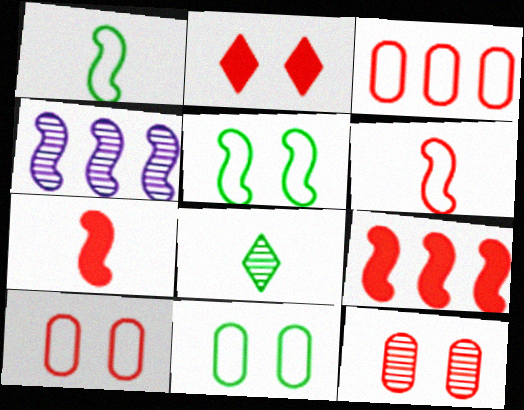[[4, 5, 7], 
[4, 8, 12]]